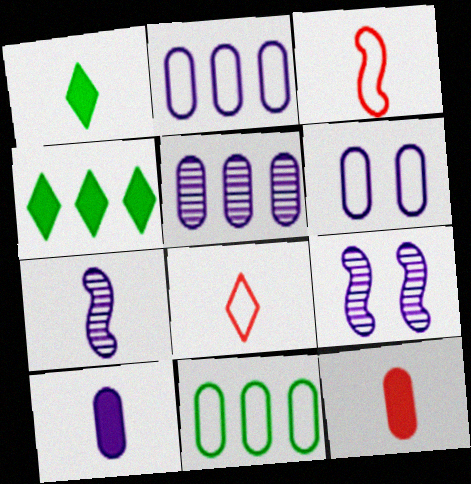[[5, 6, 10]]